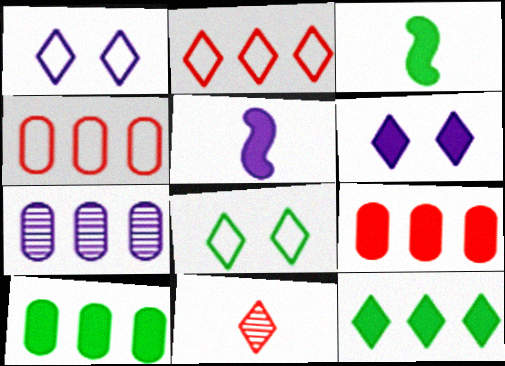[[1, 5, 7], 
[1, 11, 12], 
[3, 6, 9], 
[4, 7, 10]]